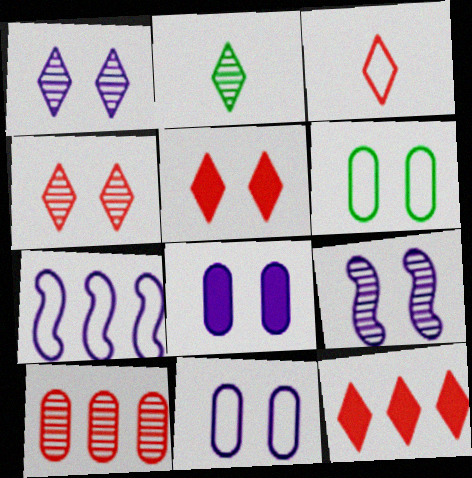[[2, 9, 10], 
[3, 4, 12], 
[3, 6, 7], 
[5, 6, 9]]